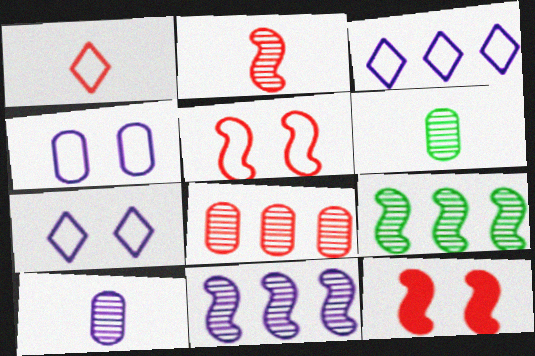[[1, 8, 12], 
[3, 6, 12]]